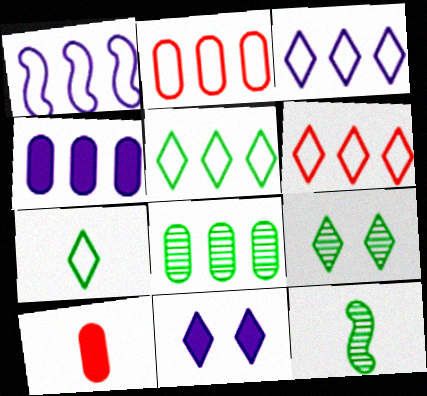[[1, 2, 5], 
[1, 9, 10], 
[2, 4, 8], 
[2, 11, 12], 
[3, 5, 6], 
[8, 9, 12]]